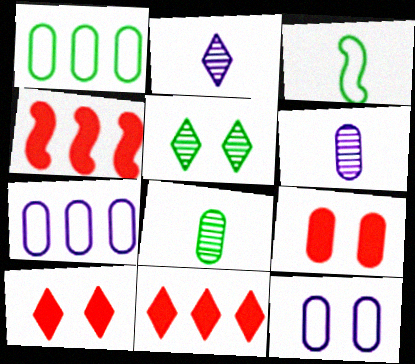[[1, 6, 9], 
[7, 8, 9]]